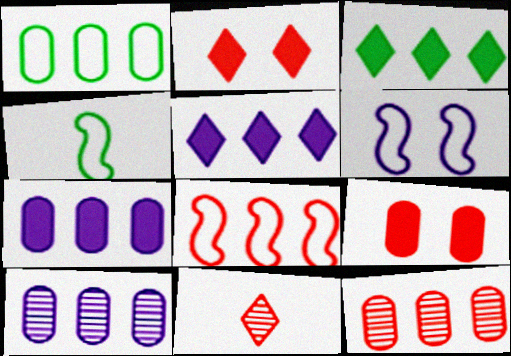[[1, 7, 12], 
[2, 4, 10], 
[3, 8, 10], 
[4, 6, 8], 
[8, 9, 11]]